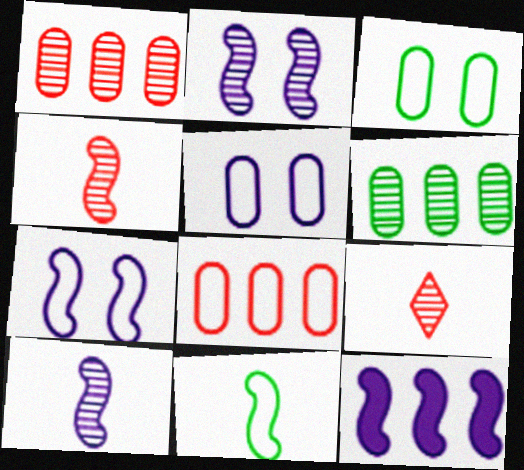[[2, 6, 9], 
[3, 9, 12], 
[7, 10, 12]]